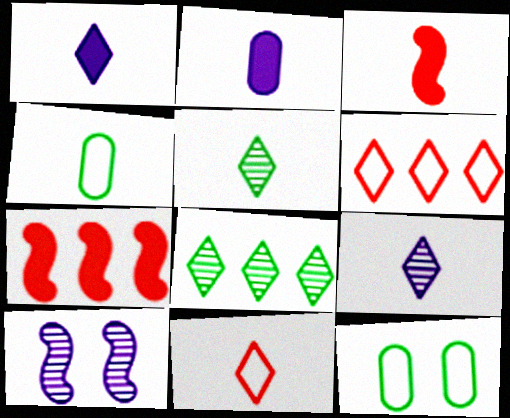[[1, 5, 11], 
[3, 4, 9], 
[7, 9, 12]]